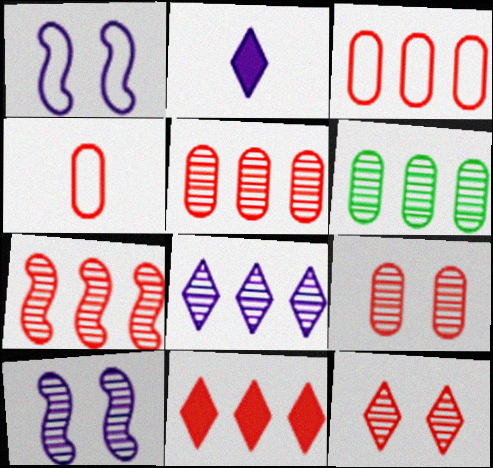[[3, 7, 11], 
[6, 7, 8]]